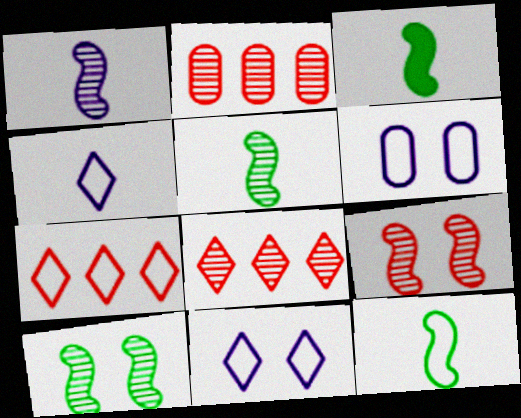[[2, 3, 11], 
[3, 5, 12], 
[3, 6, 8], 
[6, 7, 12]]